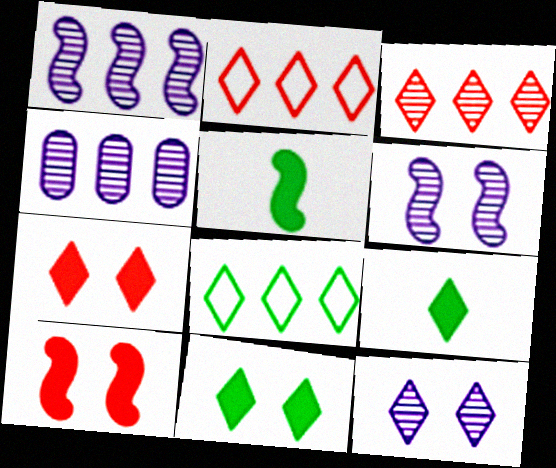[[2, 9, 12]]